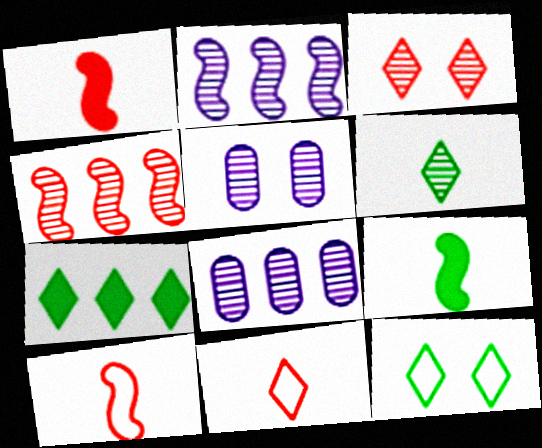[[1, 8, 12], 
[4, 5, 6], 
[5, 7, 10], 
[6, 7, 12]]